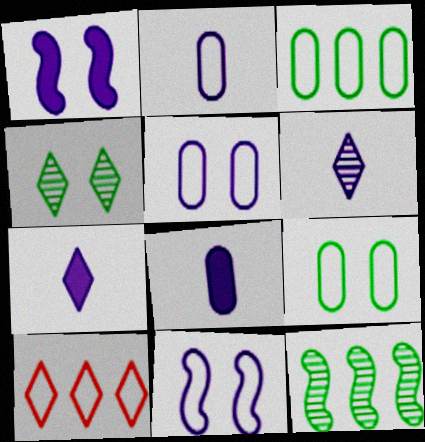[[4, 7, 10]]